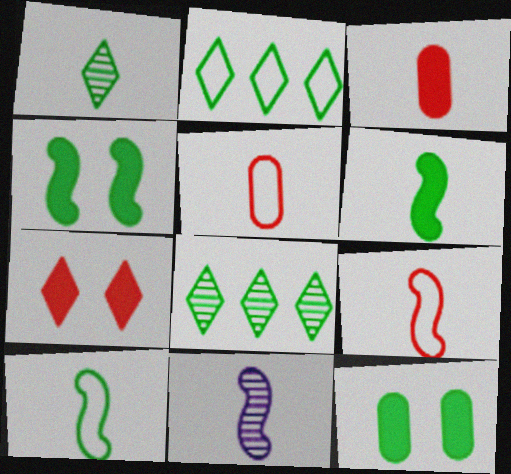[[6, 9, 11], 
[8, 10, 12]]